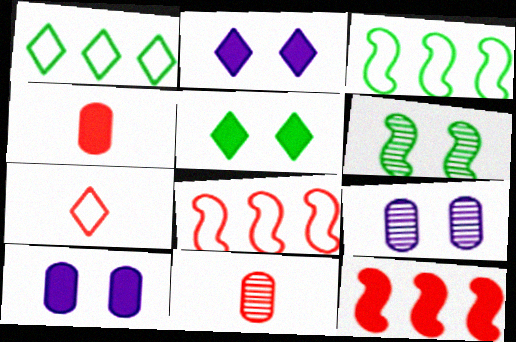[[2, 3, 11]]